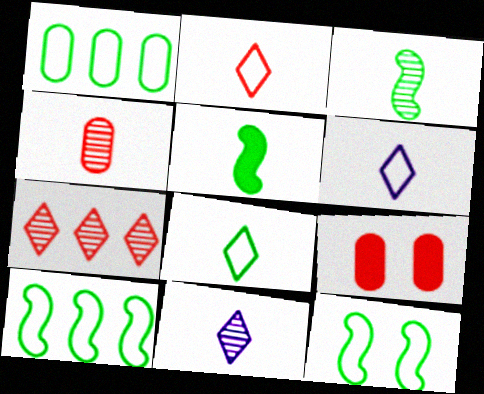[[1, 8, 12], 
[2, 6, 8], 
[3, 4, 11], 
[4, 5, 6], 
[9, 10, 11]]